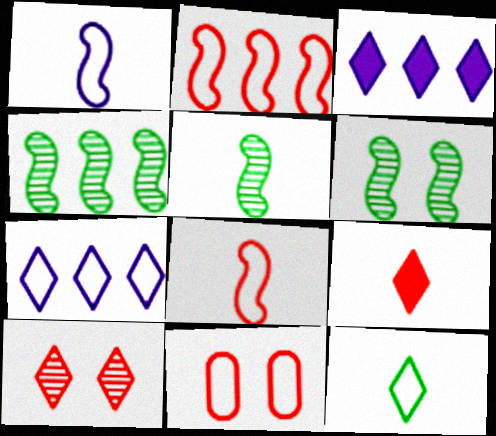[[3, 5, 11], 
[3, 10, 12], 
[4, 5, 6]]